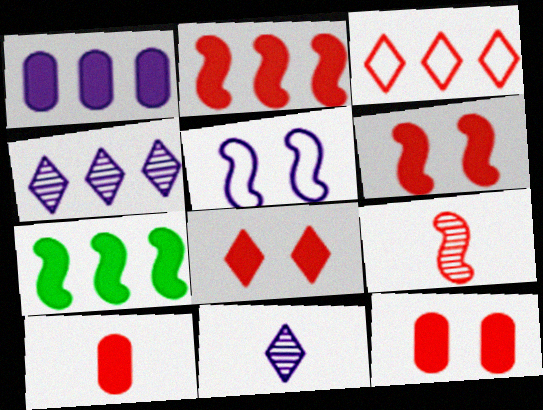[[1, 5, 11], 
[2, 8, 10], 
[3, 9, 12], 
[5, 7, 9], 
[6, 8, 12]]